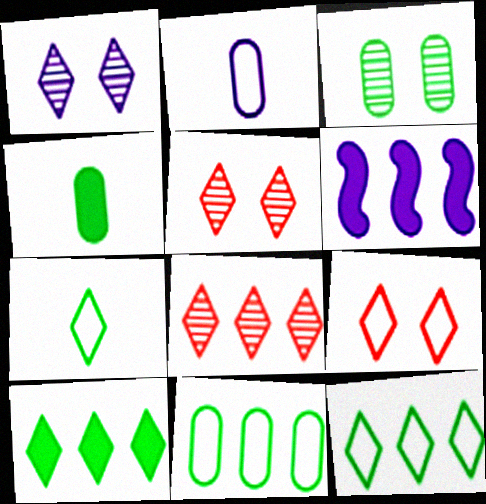[[1, 2, 6], 
[3, 4, 11], 
[6, 8, 11]]